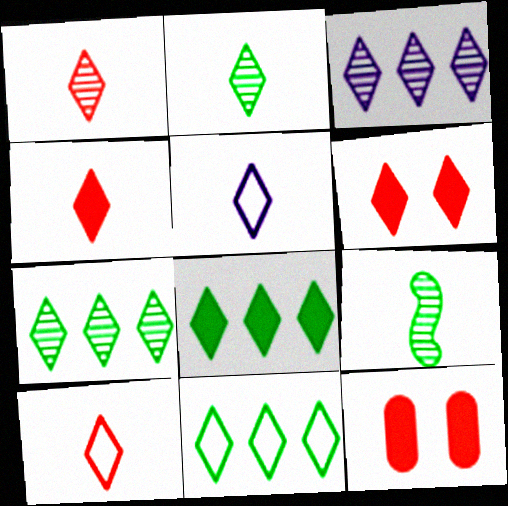[[1, 4, 10], 
[2, 4, 5], 
[5, 6, 7], 
[7, 8, 11]]